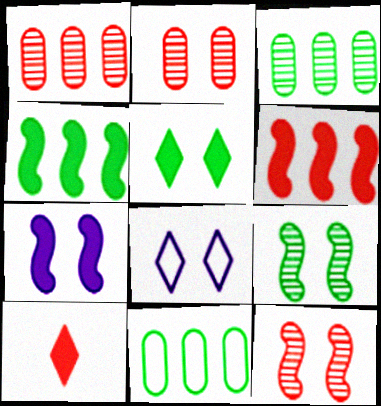[]